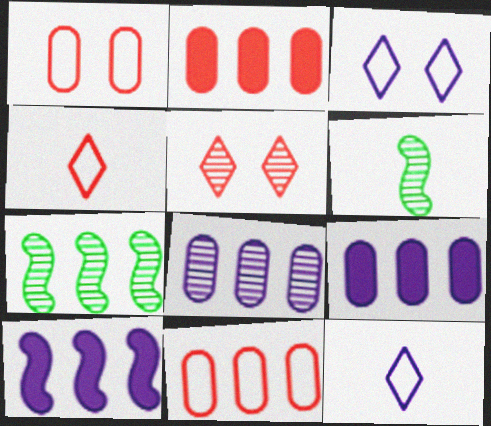[[2, 3, 6], 
[5, 6, 8]]